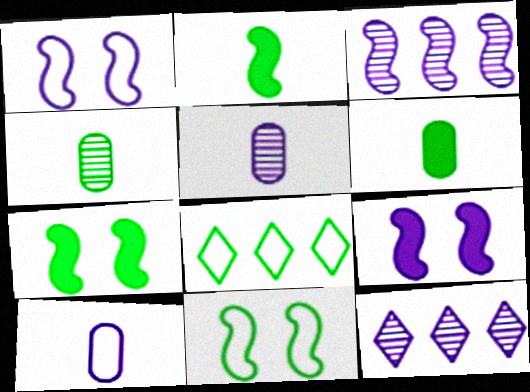[[4, 7, 8], 
[9, 10, 12]]